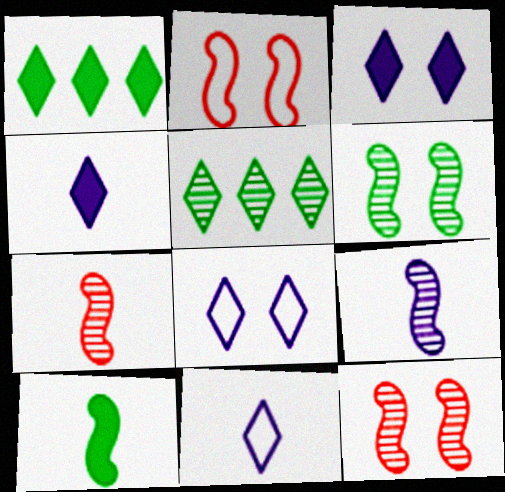[]